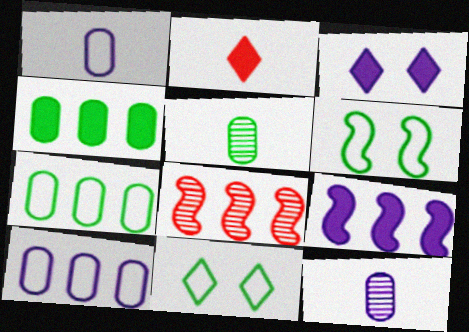[]